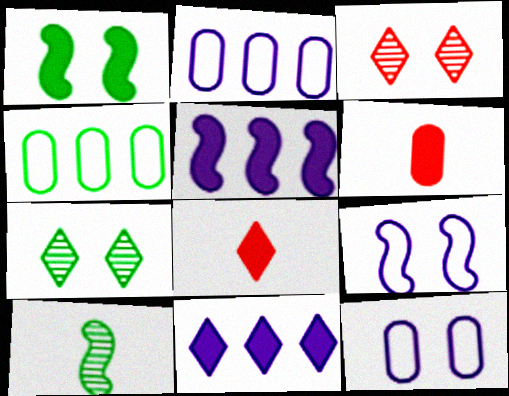[[1, 3, 12], 
[1, 6, 11]]